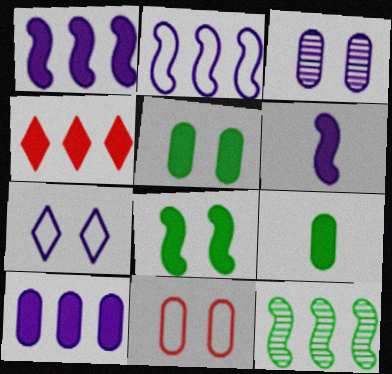[[3, 5, 11], 
[4, 5, 6]]